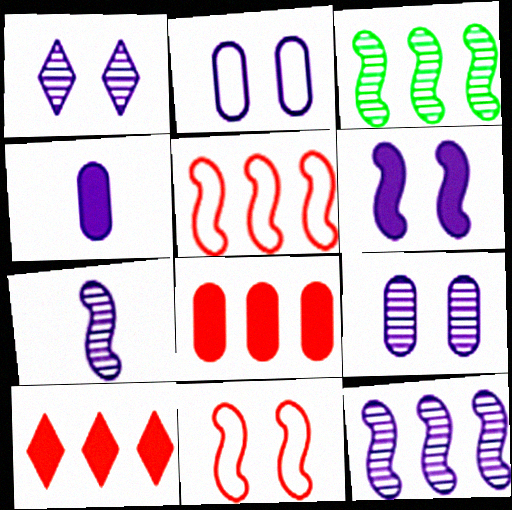[[1, 2, 6]]